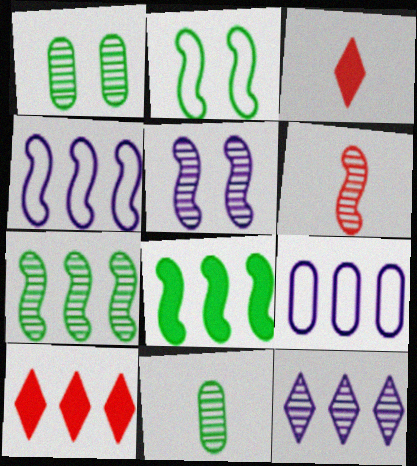[[1, 3, 4], 
[1, 6, 12], 
[5, 6, 7], 
[7, 9, 10]]